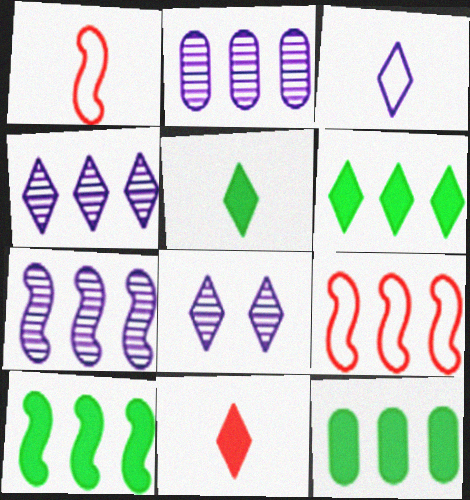[[1, 8, 12], 
[2, 4, 7], 
[2, 6, 9], 
[4, 9, 12], 
[6, 10, 12], 
[7, 9, 10]]